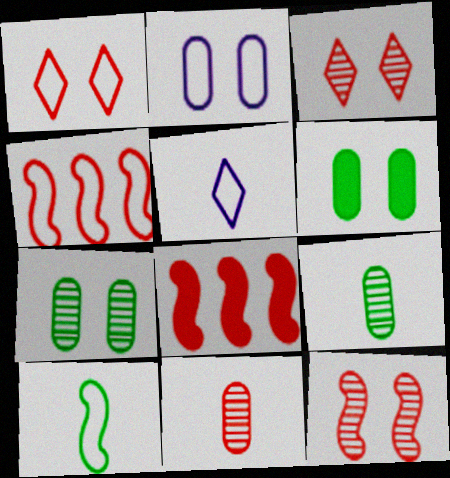[[1, 8, 11], 
[5, 7, 8]]